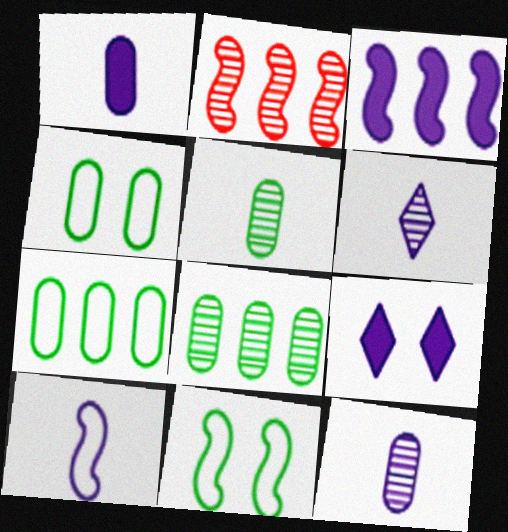[[1, 3, 9], 
[1, 6, 10]]